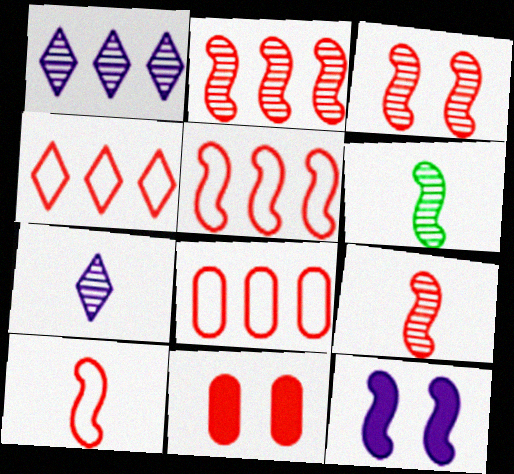[[2, 3, 9], 
[4, 5, 8], 
[4, 9, 11], 
[5, 6, 12]]